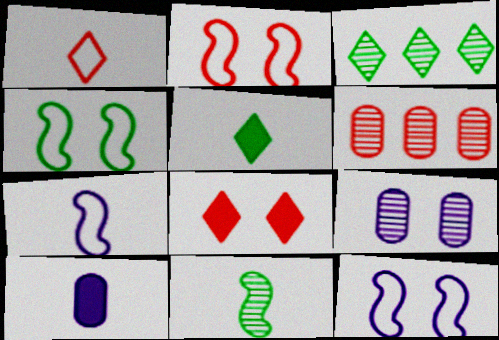[[1, 10, 11], 
[2, 3, 10], 
[2, 4, 12], 
[4, 8, 9], 
[5, 6, 12]]